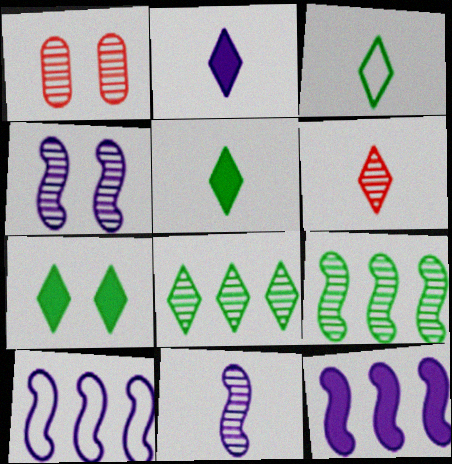[[1, 3, 12], 
[1, 5, 10], 
[1, 8, 11], 
[2, 3, 6], 
[3, 7, 8]]